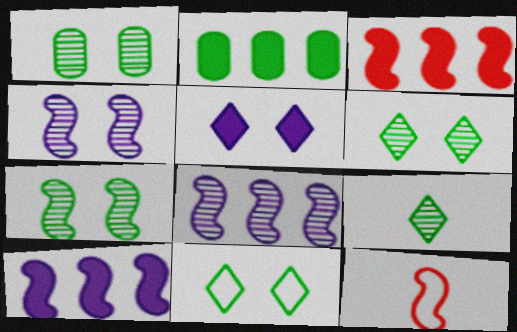[[1, 6, 7], 
[7, 10, 12]]